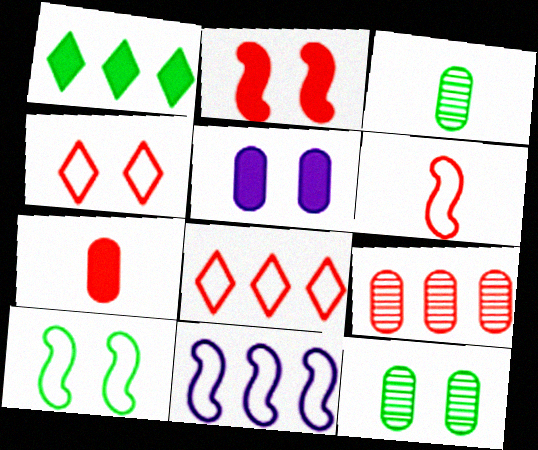[[1, 3, 10], 
[1, 9, 11], 
[6, 10, 11]]